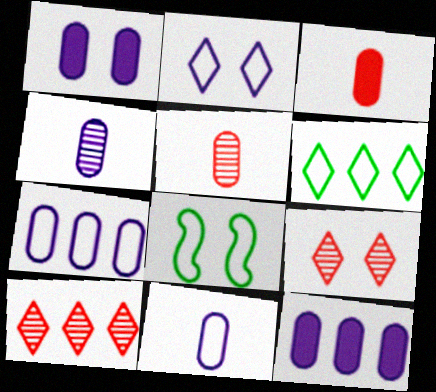[[1, 4, 7], 
[1, 8, 9]]